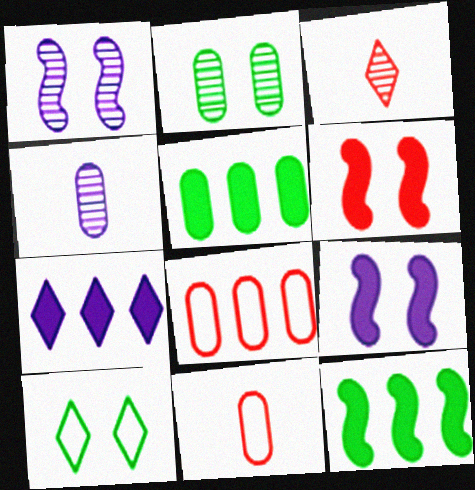[[3, 6, 8], 
[3, 7, 10]]